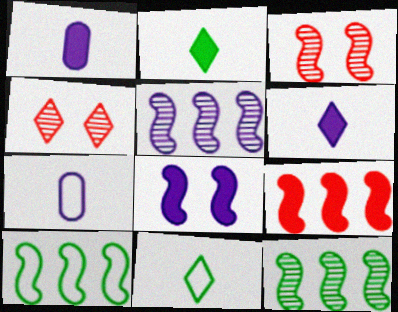[[1, 4, 10], 
[5, 9, 10]]